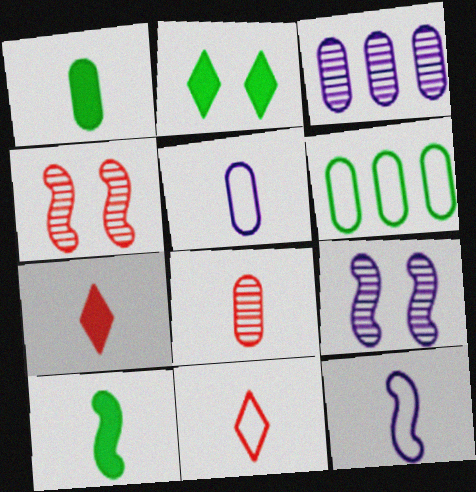[[1, 5, 8], 
[6, 7, 9]]